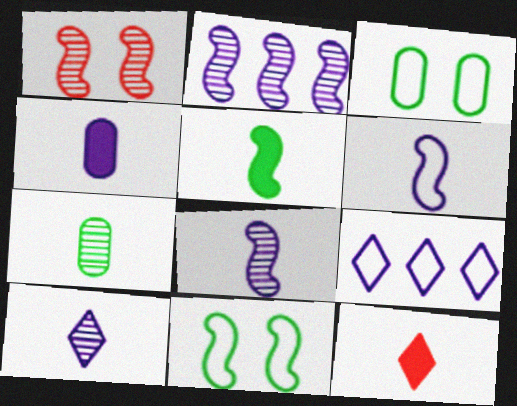[[2, 3, 12], 
[4, 5, 12], 
[4, 6, 10], 
[6, 7, 12]]